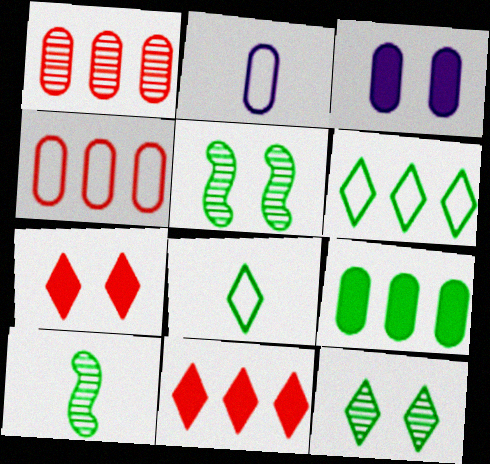[[2, 5, 11], 
[5, 8, 9]]